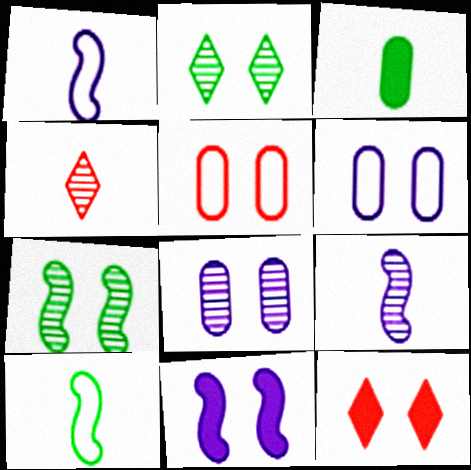[[1, 3, 4], 
[2, 5, 11], 
[6, 7, 12]]